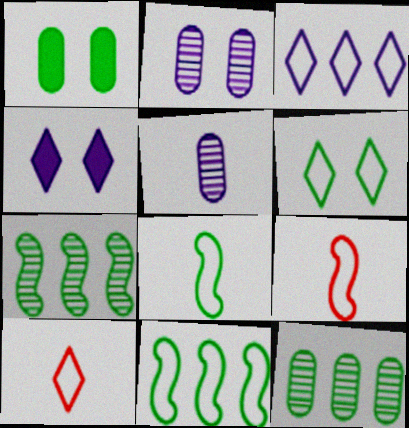[[3, 6, 10], 
[4, 9, 12]]